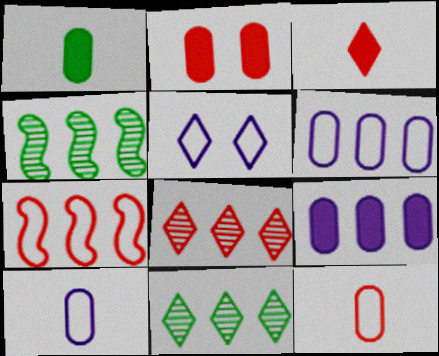[[1, 2, 9], 
[3, 5, 11], 
[7, 9, 11]]